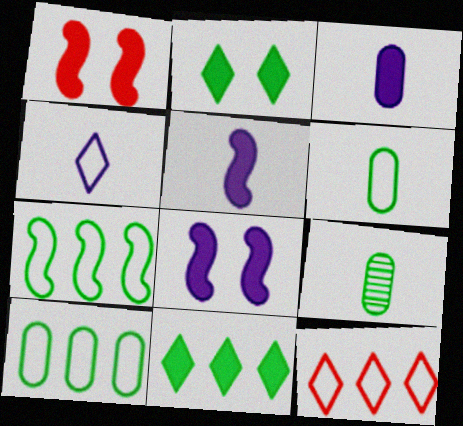[[1, 3, 11], 
[2, 7, 9], 
[8, 9, 12]]